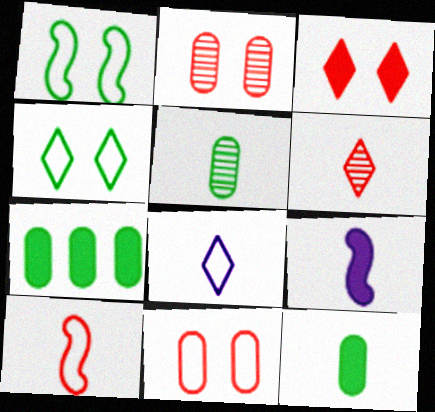[[3, 7, 9]]